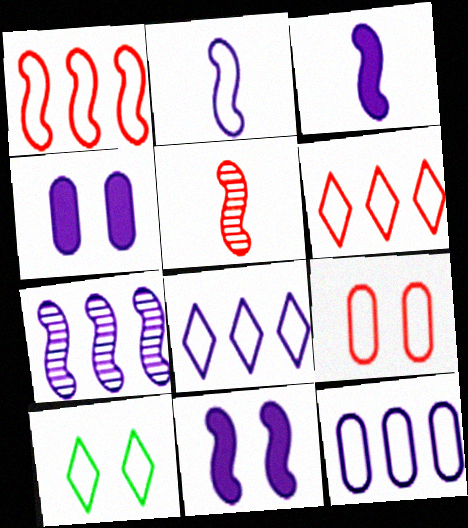[[2, 7, 11]]